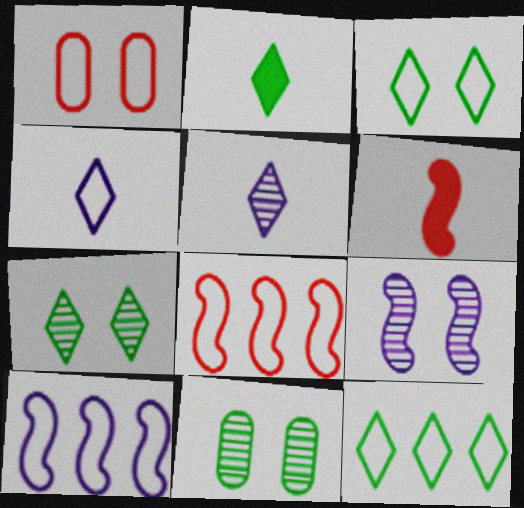[[2, 7, 12]]